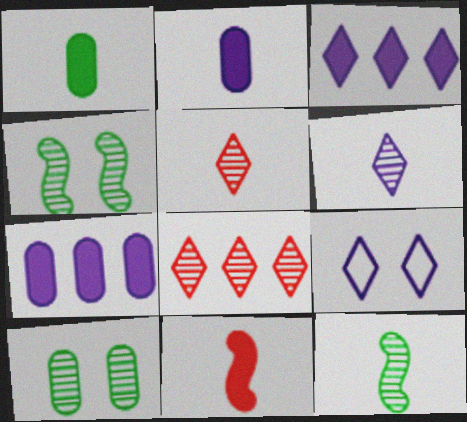[[3, 6, 9]]